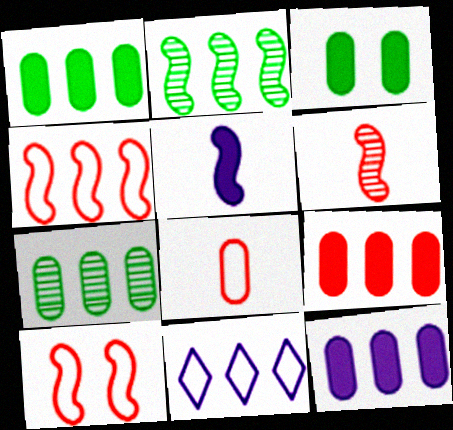[[1, 9, 12], 
[2, 5, 10], 
[2, 9, 11], 
[3, 6, 11]]